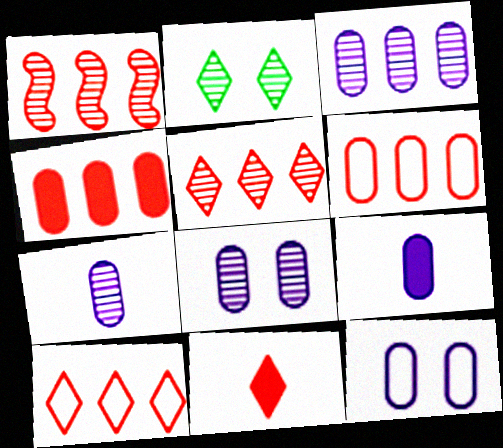[[1, 2, 7], 
[1, 4, 10], 
[3, 7, 8], 
[3, 9, 12]]